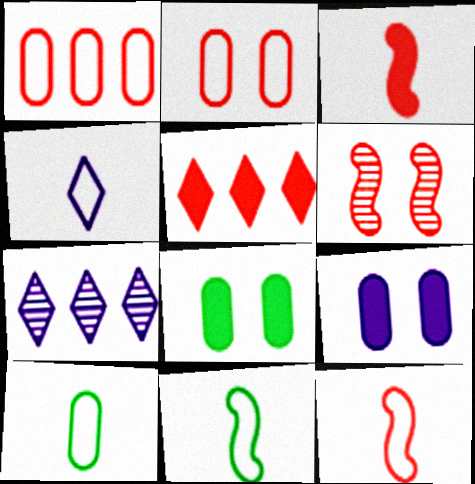[[4, 10, 12], 
[7, 8, 12]]